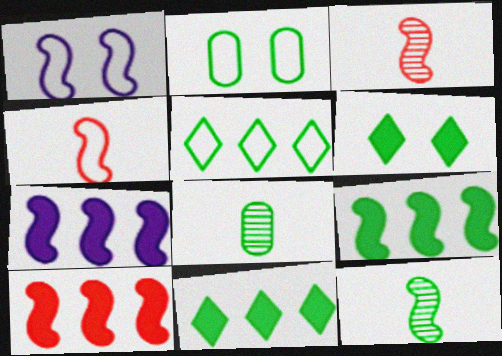[[1, 3, 9], 
[1, 10, 12], 
[2, 11, 12], 
[7, 9, 10]]